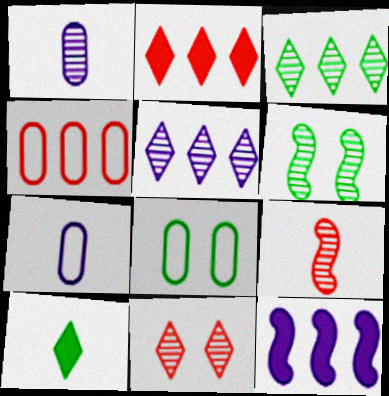[[2, 6, 7], 
[3, 4, 12], 
[4, 7, 8], 
[7, 9, 10]]